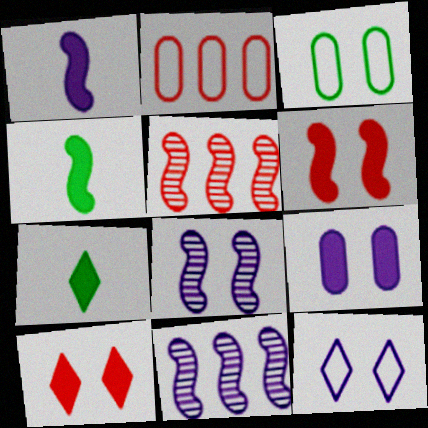[[2, 7, 8], 
[3, 8, 10], 
[8, 9, 12]]